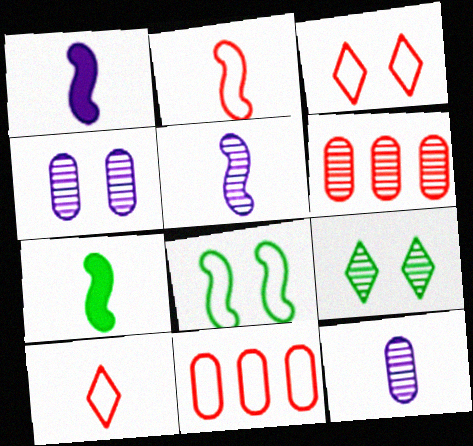[[1, 9, 11], 
[2, 3, 11], 
[2, 5, 7], 
[5, 6, 9], 
[7, 10, 12]]